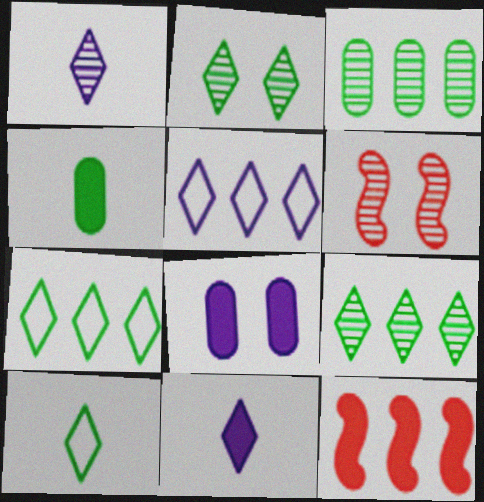[[1, 3, 6], 
[3, 5, 12], 
[4, 5, 6]]